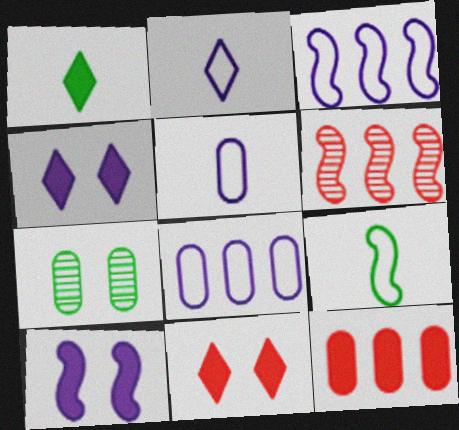[[1, 10, 12], 
[5, 7, 12], 
[6, 9, 10]]